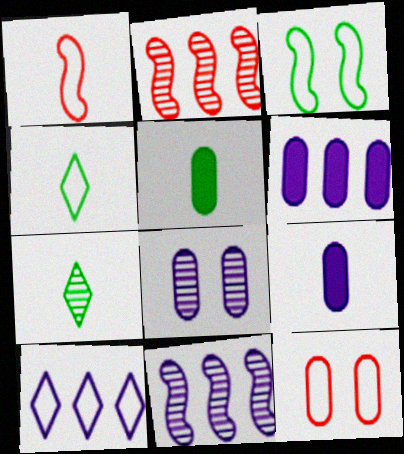[[1, 7, 9], 
[2, 7, 8], 
[6, 10, 11]]